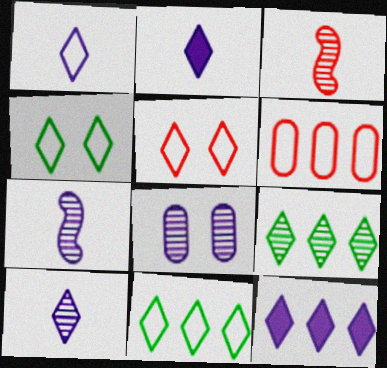[[1, 2, 10], 
[1, 5, 11], 
[2, 5, 9], 
[3, 8, 9]]